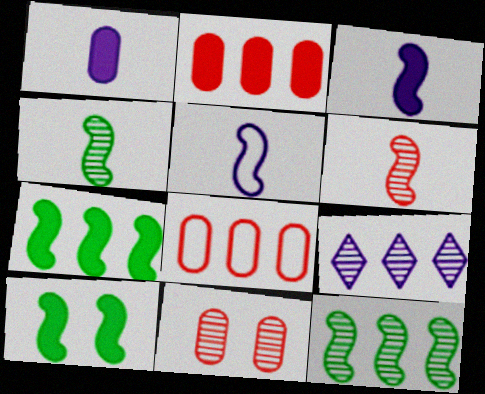[[4, 9, 11], 
[7, 8, 9]]